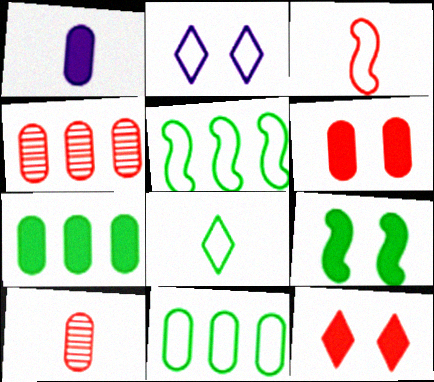[[1, 6, 7], 
[2, 3, 11], 
[3, 4, 12]]